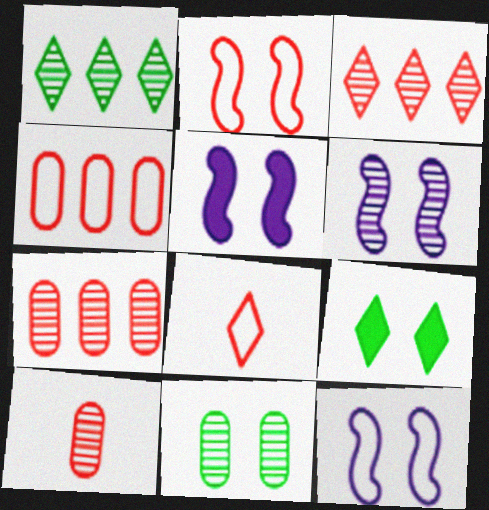[[1, 6, 10], 
[2, 4, 8], 
[5, 6, 12]]